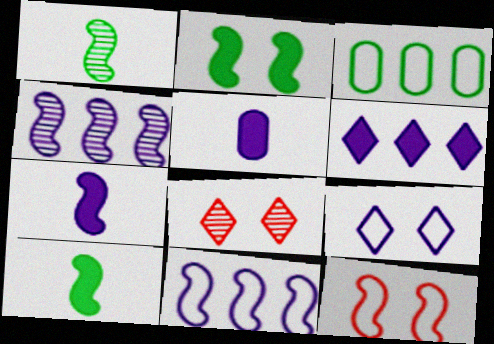[[3, 7, 8], 
[4, 5, 9], 
[4, 10, 12]]